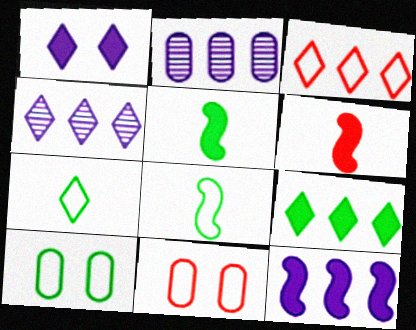[[3, 4, 9], 
[4, 5, 11], 
[4, 6, 10]]